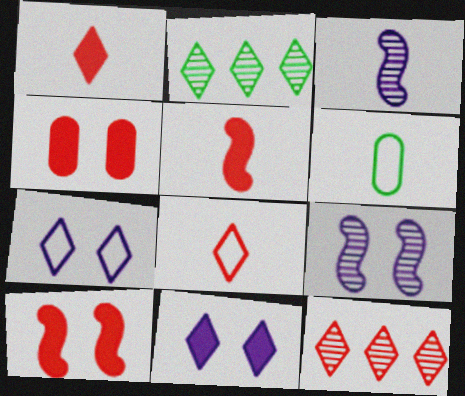[[1, 2, 7], 
[1, 3, 6], 
[2, 8, 11]]